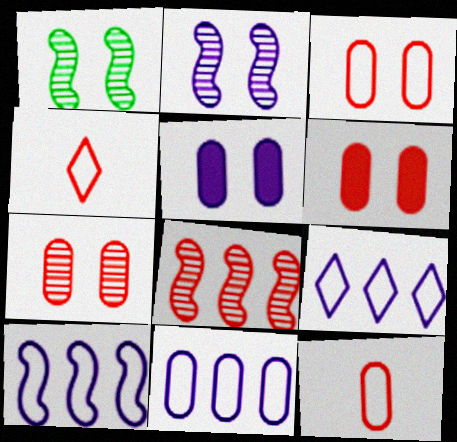[[3, 6, 7], 
[4, 6, 8], 
[9, 10, 11]]